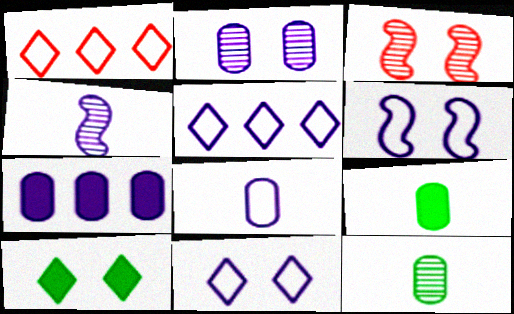[[2, 7, 8], 
[3, 5, 9], 
[4, 7, 11], 
[5, 6, 8]]